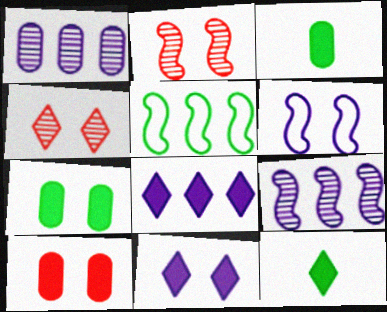[[4, 6, 7]]